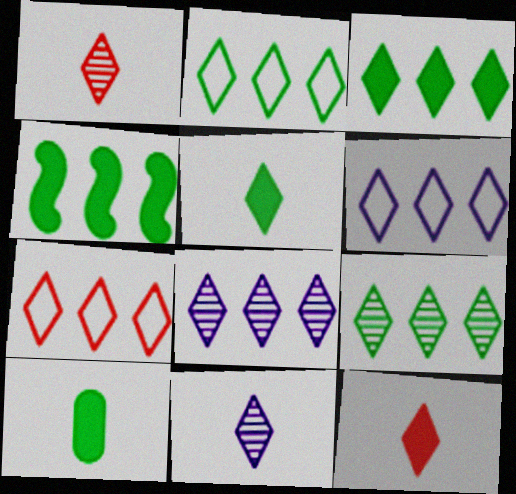[[2, 3, 9], 
[2, 6, 7], 
[3, 7, 8]]